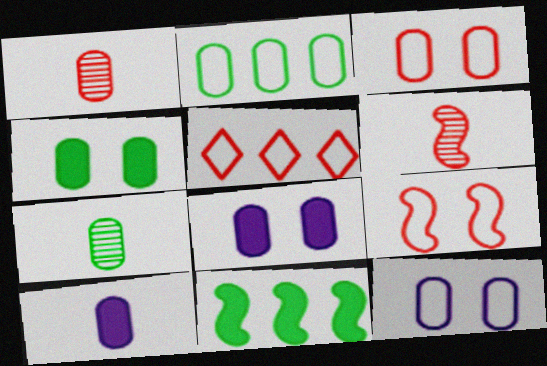[[1, 2, 8], 
[2, 4, 7]]